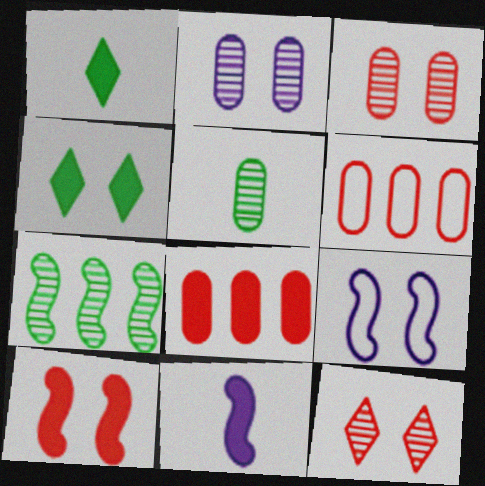[[3, 4, 9], 
[4, 8, 11]]